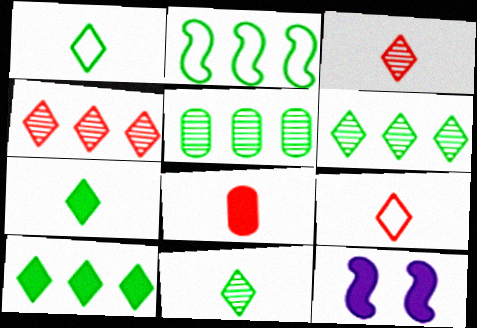[[1, 7, 11], 
[2, 5, 10], 
[5, 9, 12], 
[8, 10, 12]]